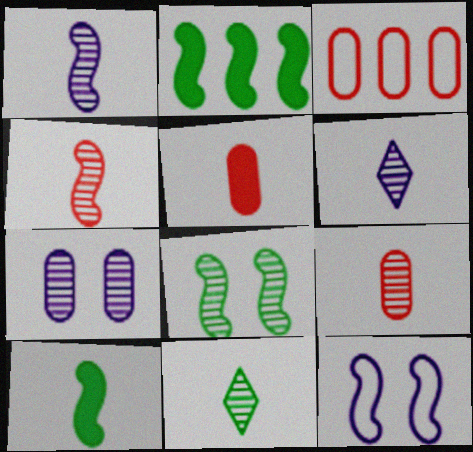[[1, 9, 11], 
[2, 4, 12]]